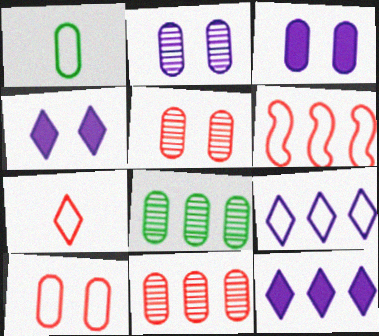[[1, 3, 11], 
[6, 7, 10], 
[6, 8, 12]]